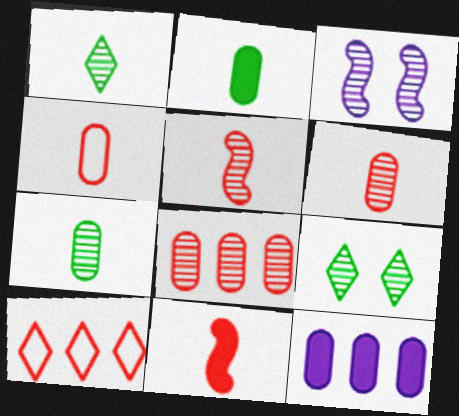[[1, 3, 8], 
[2, 3, 10]]